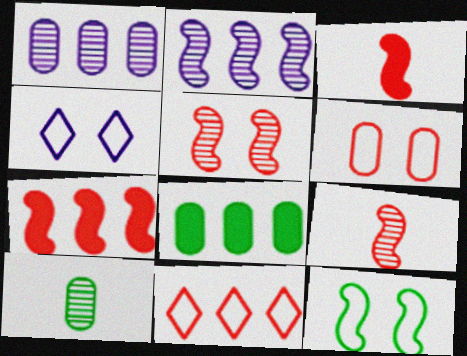[[2, 3, 12], 
[2, 8, 11], 
[4, 6, 12], 
[4, 7, 10], 
[4, 8, 9]]